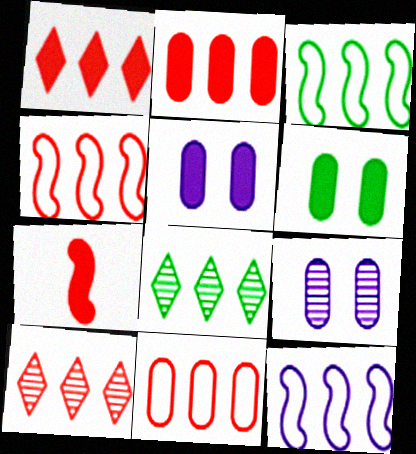[[2, 4, 10], 
[2, 8, 12], 
[3, 4, 12]]